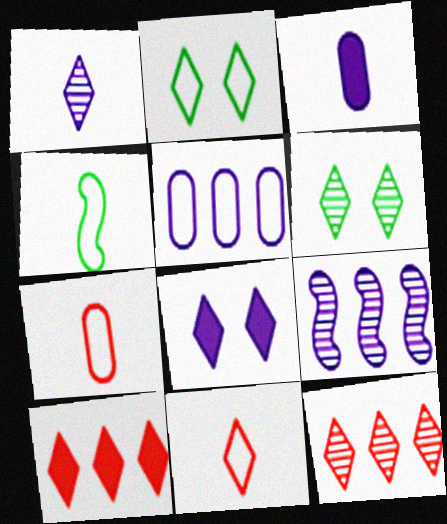[[1, 2, 10], 
[1, 6, 12]]